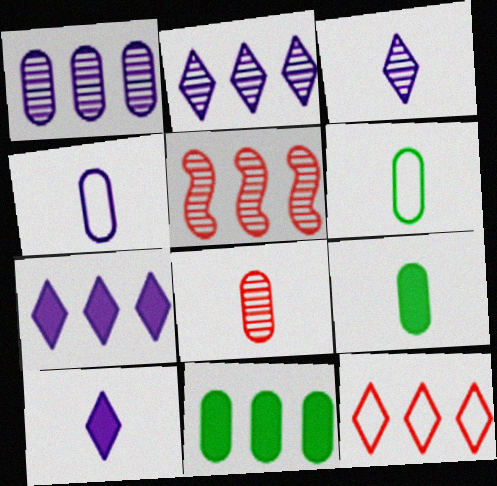[[4, 8, 9]]